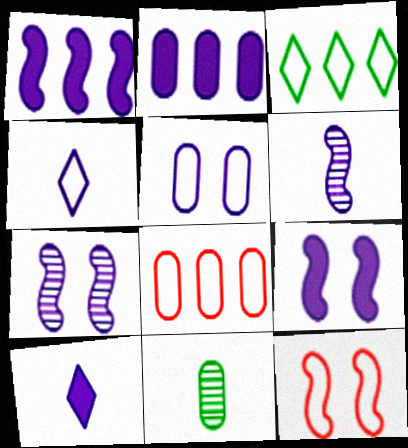[[2, 4, 7], 
[2, 9, 10]]